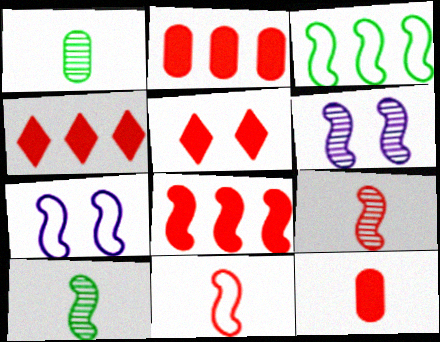[[1, 4, 7], 
[2, 4, 8], 
[3, 7, 11], 
[5, 8, 12], 
[7, 8, 10]]